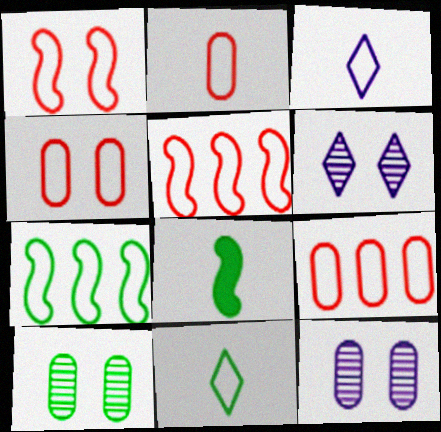[[2, 4, 9], 
[3, 4, 7], 
[6, 8, 9]]